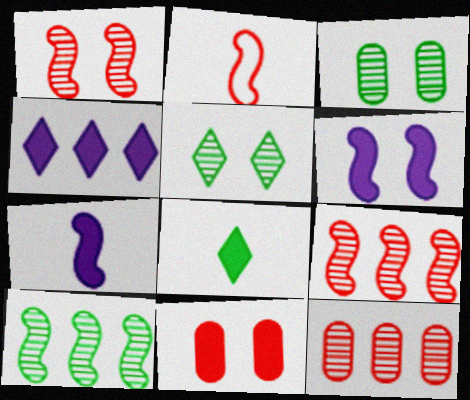[[2, 3, 4], 
[2, 6, 10]]